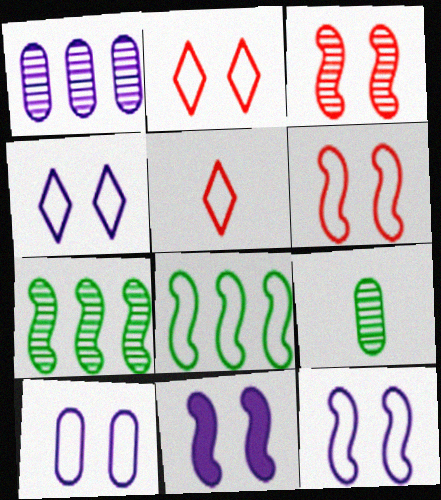[[4, 10, 12], 
[5, 8, 10]]